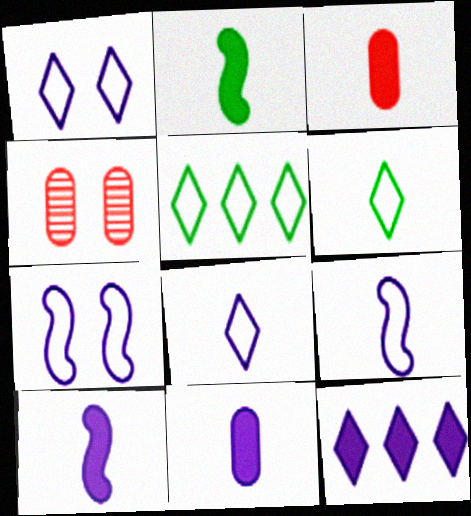[[4, 5, 10]]